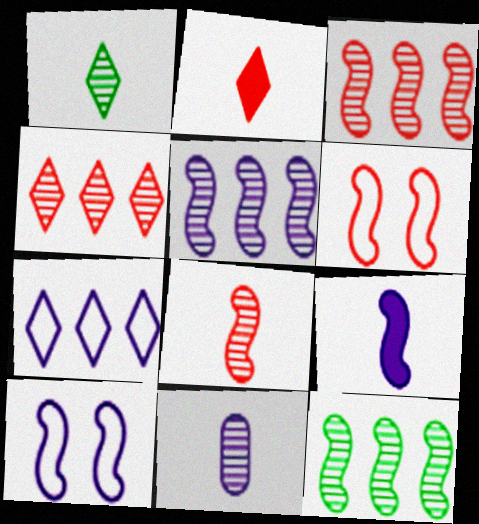[[1, 8, 11], 
[3, 5, 12], 
[5, 9, 10], 
[6, 9, 12]]